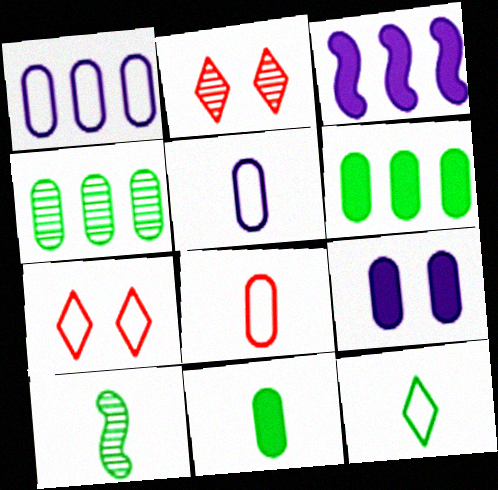[[4, 8, 9], 
[10, 11, 12]]